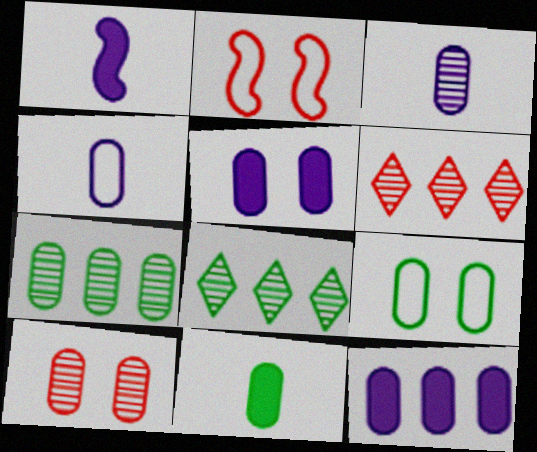[[1, 6, 9], 
[3, 7, 10], 
[5, 9, 10], 
[7, 9, 11]]